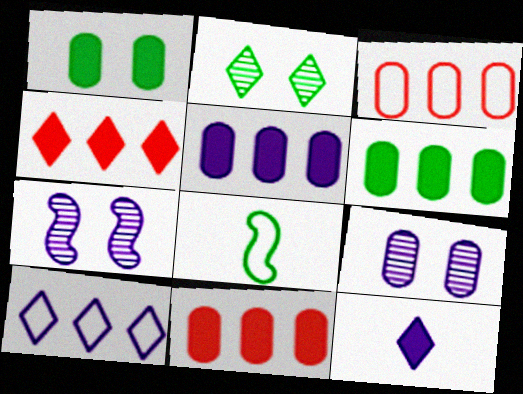[[2, 6, 8], 
[4, 8, 9], 
[5, 6, 11]]